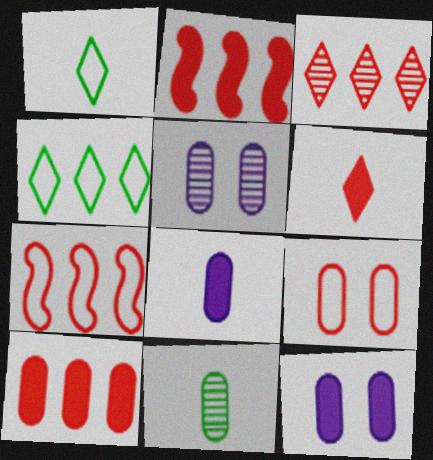[[1, 2, 5], 
[3, 7, 10]]